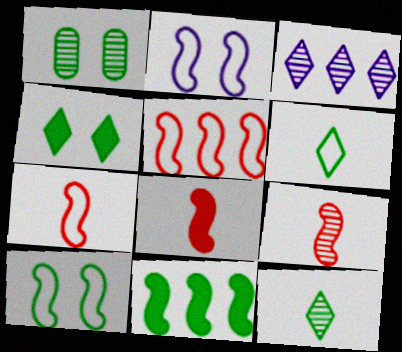[[1, 3, 9], 
[1, 4, 10], 
[1, 6, 11], 
[2, 9, 11], 
[7, 8, 9]]